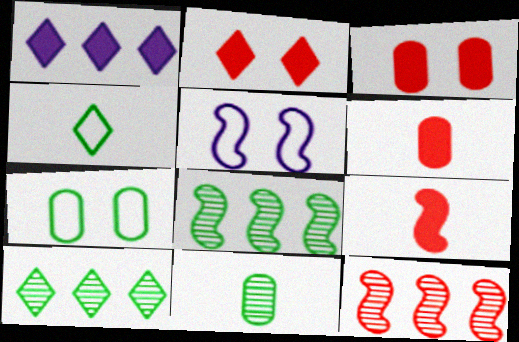[[5, 6, 10], 
[5, 8, 9]]